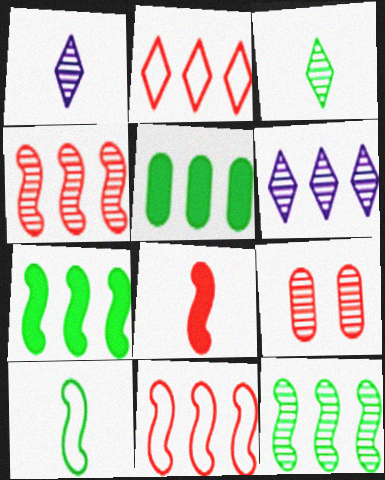[[1, 9, 12], 
[2, 8, 9], 
[5, 6, 11]]